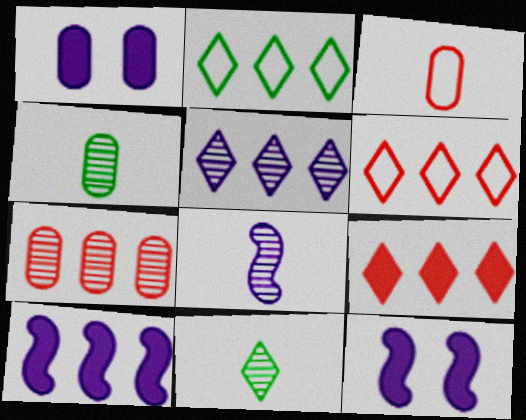[[2, 5, 9], 
[2, 7, 10], 
[4, 6, 12]]